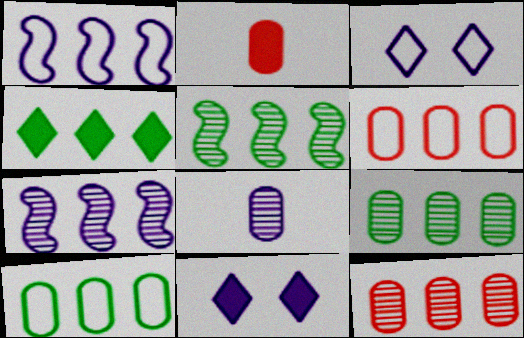[[1, 4, 12], 
[1, 8, 11], 
[2, 3, 5], 
[4, 5, 10], 
[4, 6, 7]]